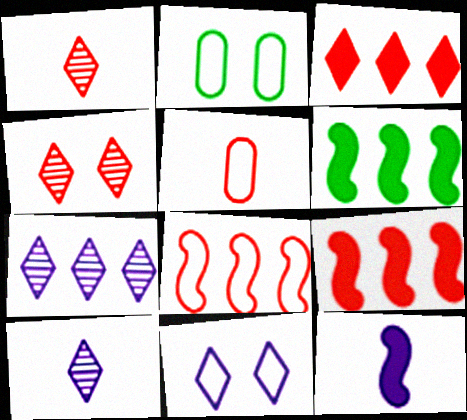[[2, 9, 10], 
[4, 5, 9]]